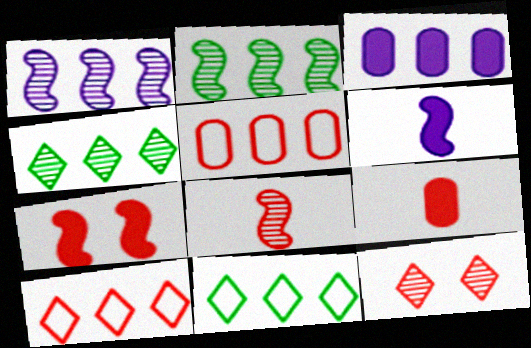[[2, 3, 10]]